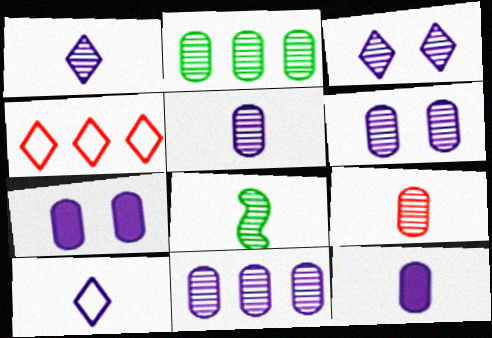[[1, 8, 9], 
[2, 6, 9], 
[4, 7, 8], 
[5, 6, 11]]